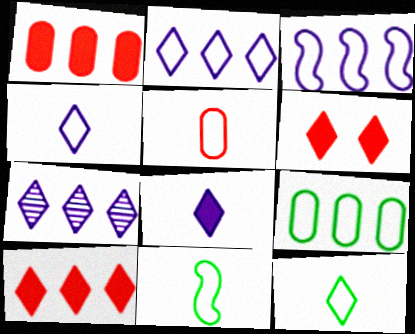[[4, 5, 11], 
[6, 7, 12]]